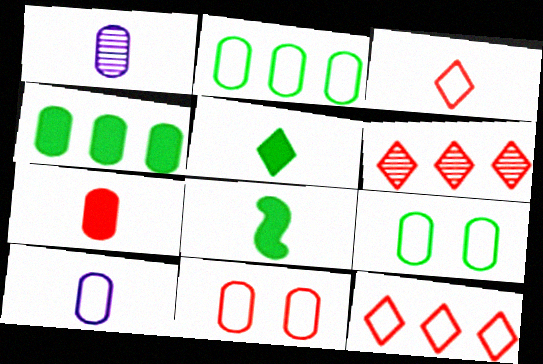[[1, 3, 8], 
[1, 4, 11], 
[2, 10, 11]]